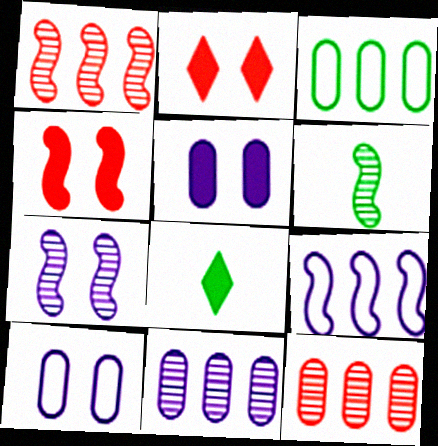[[1, 6, 7], 
[1, 8, 10], 
[4, 6, 9]]